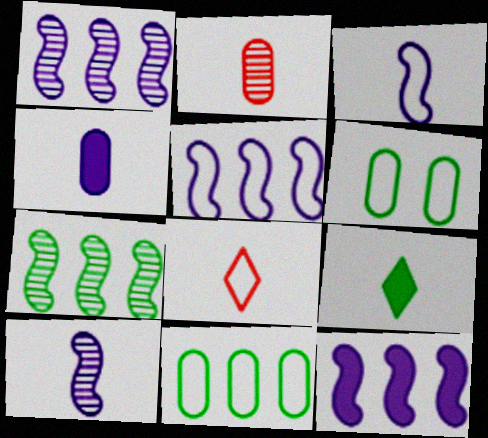[[1, 5, 12], 
[2, 3, 9], 
[5, 6, 8], 
[6, 7, 9]]